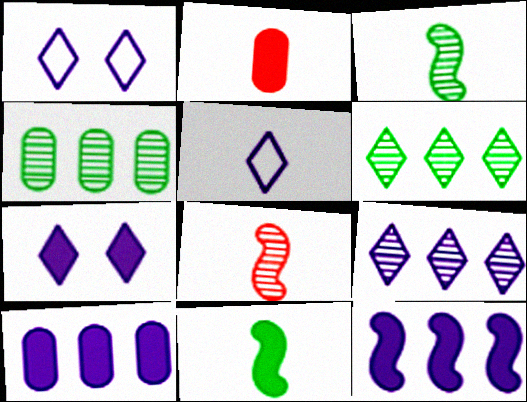[[2, 3, 5], 
[5, 7, 9]]